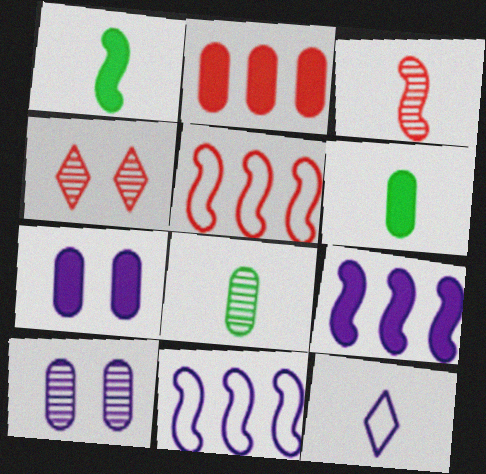[[2, 6, 7], 
[3, 6, 12], 
[4, 6, 11], 
[9, 10, 12]]